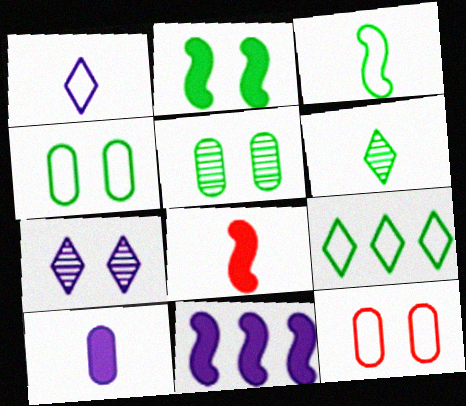[[2, 7, 12], 
[2, 8, 11], 
[3, 4, 9], 
[6, 11, 12]]